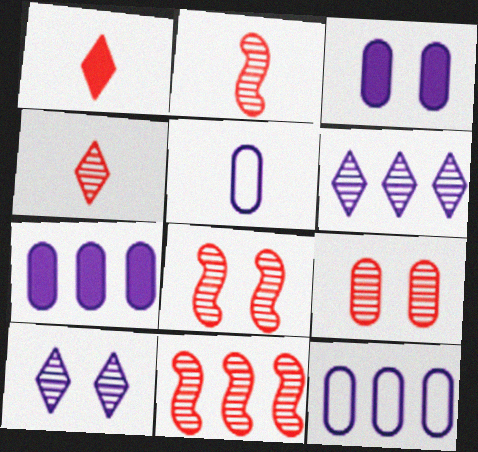[[2, 8, 11], 
[4, 9, 11]]